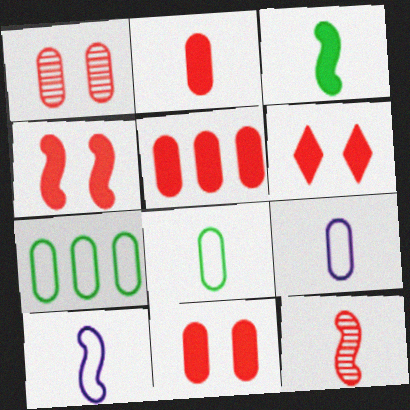[[2, 5, 11], 
[3, 10, 12], 
[4, 6, 11]]